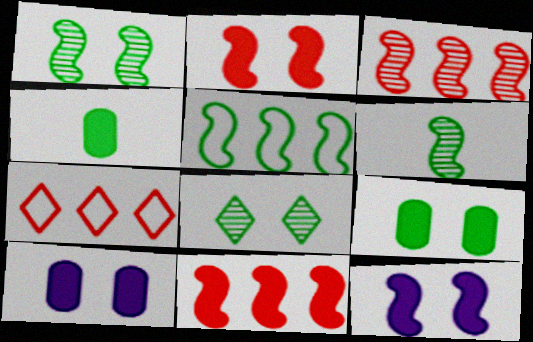[[4, 5, 8], 
[6, 7, 10]]